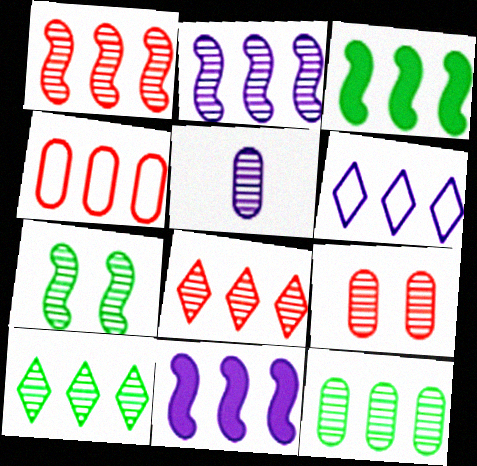[[2, 8, 12], 
[4, 10, 11], 
[5, 7, 8], 
[5, 9, 12]]